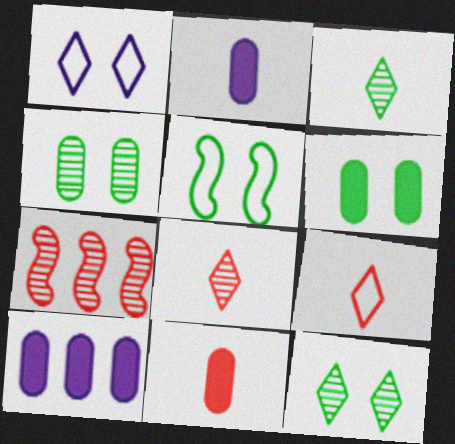[[5, 6, 12], 
[5, 8, 10], 
[6, 10, 11]]